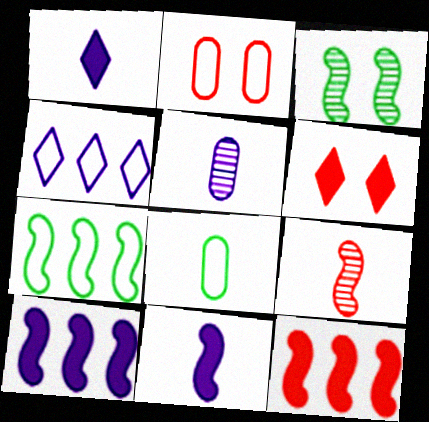[[1, 8, 9], 
[5, 6, 7]]